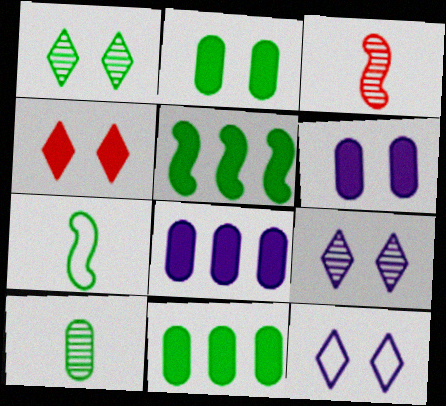[[1, 4, 12], 
[1, 7, 11], 
[3, 11, 12]]